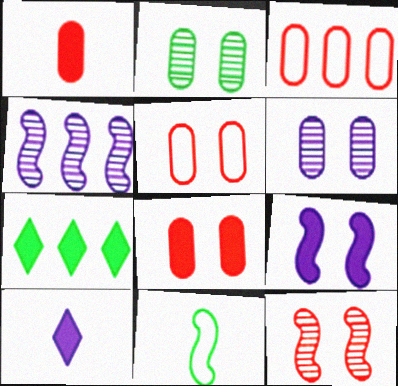[[1, 7, 9], 
[2, 7, 11], 
[3, 4, 7]]